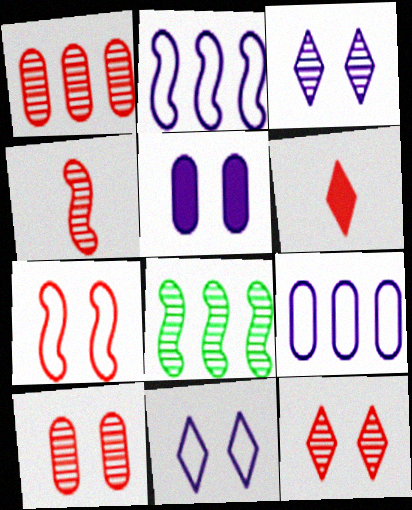[[1, 4, 12], 
[1, 6, 7]]